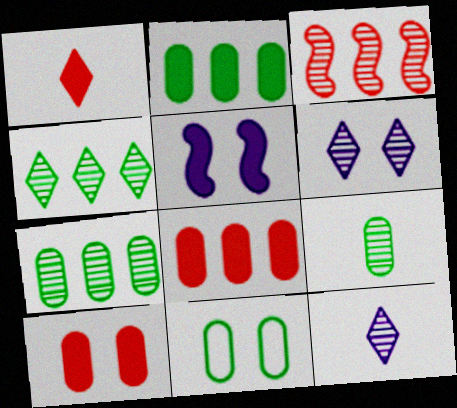[[1, 2, 5], 
[2, 9, 11], 
[3, 6, 9]]